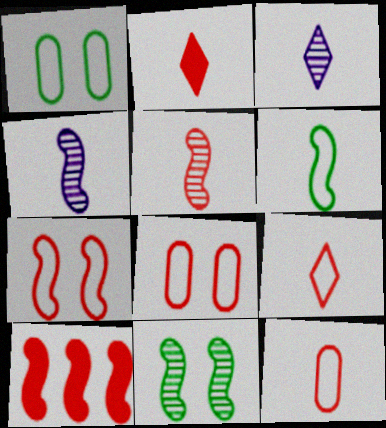[[1, 3, 10], 
[2, 5, 12], 
[5, 7, 10]]